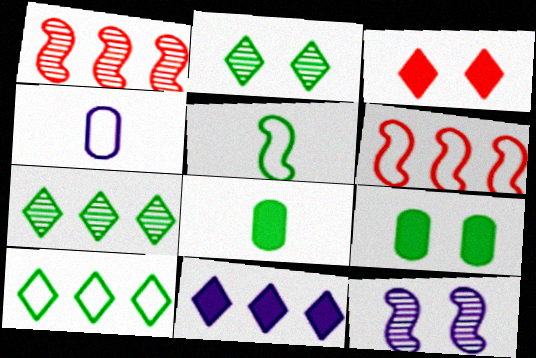[[4, 11, 12], 
[5, 7, 9]]